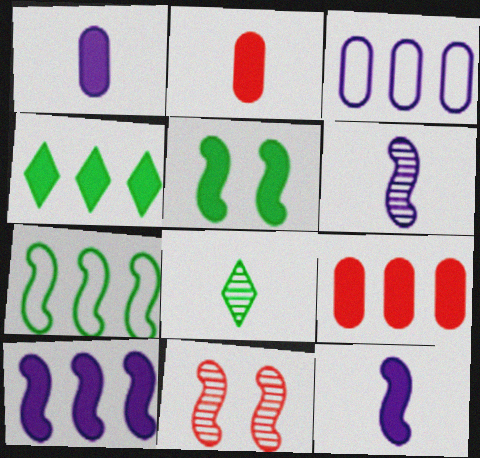[[4, 9, 10], 
[7, 11, 12]]